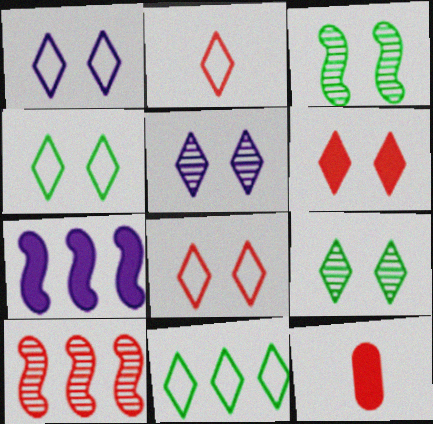[[1, 2, 11], 
[1, 4, 8], 
[1, 6, 9], 
[4, 5, 6], 
[8, 10, 12]]